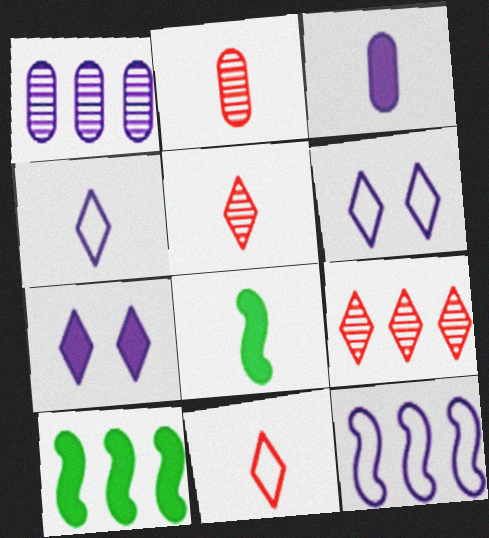[[2, 4, 8], 
[2, 6, 10]]